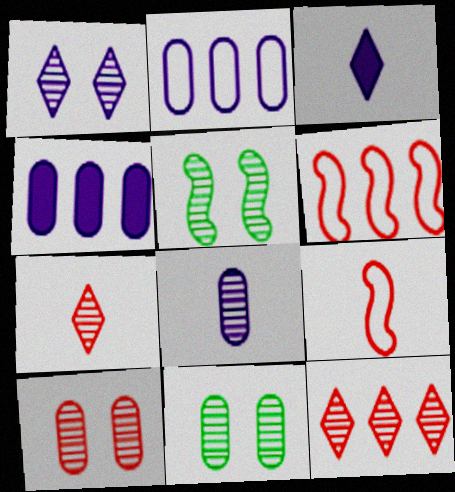[[1, 5, 10], 
[3, 6, 11], 
[5, 8, 12]]